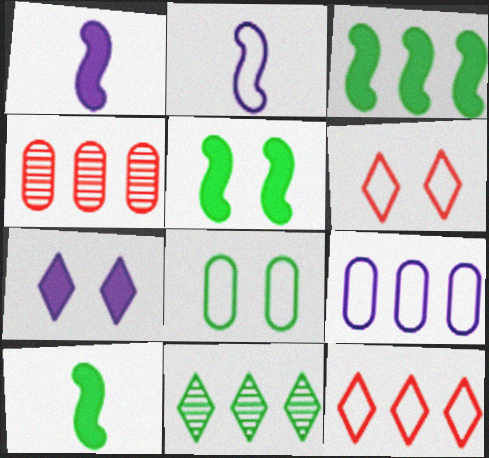[[2, 8, 12], 
[3, 5, 10], 
[8, 10, 11]]